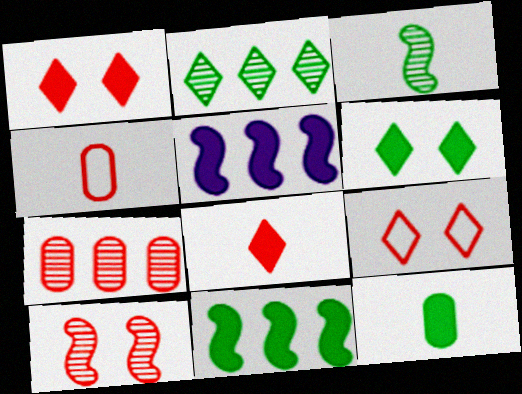[[1, 5, 12], 
[6, 11, 12]]